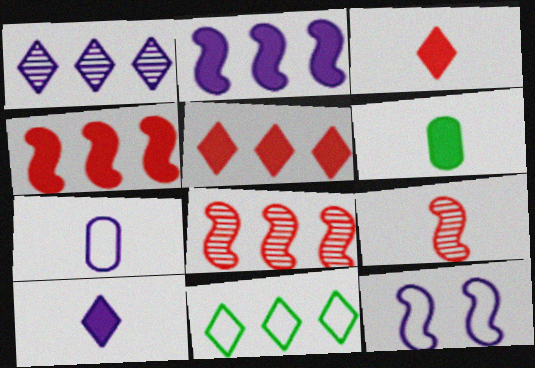[[1, 5, 11]]